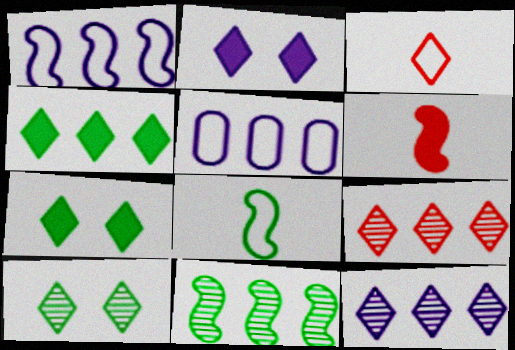[[3, 7, 12], 
[5, 6, 10]]